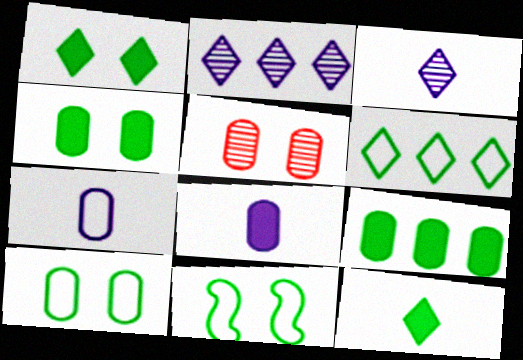[[5, 7, 9]]